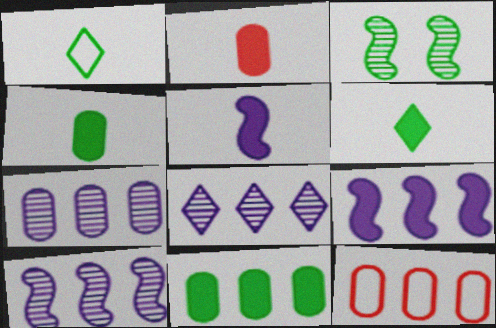[[1, 3, 11], 
[2, 5, 6], 
[7, 8, 10], 
[7, 11, 12]]